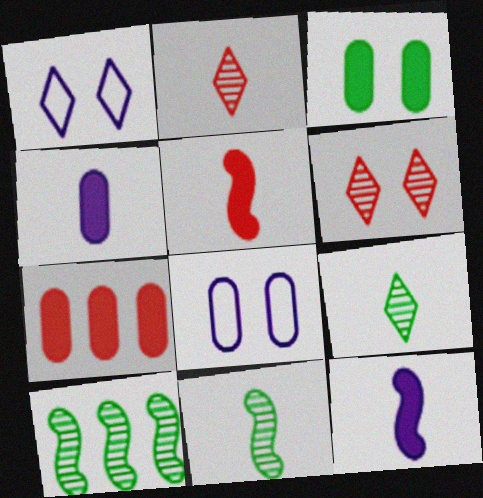[[1, 7, 11], 
[3, 4, 7]]